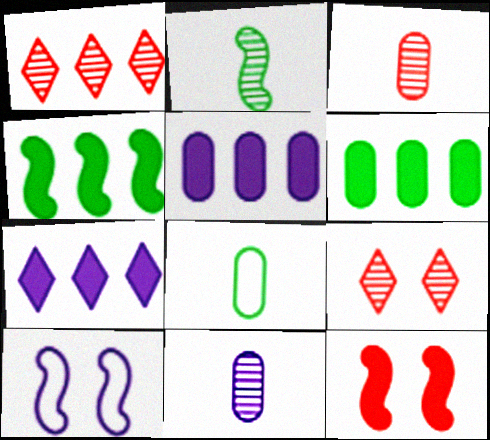[[7, 10, 11]]